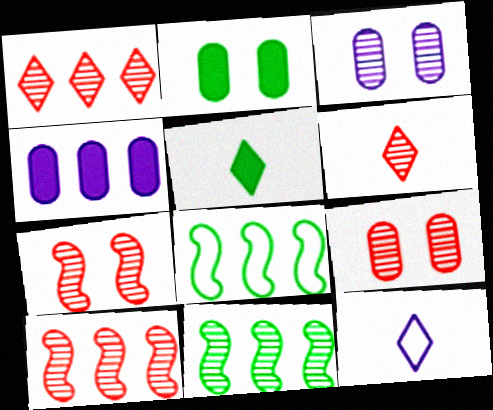[[1, 4, 8], 
[2, 10, 12], 
[3, 6, 11], 
[5, 6, 12], 
[6, 9, 10]]